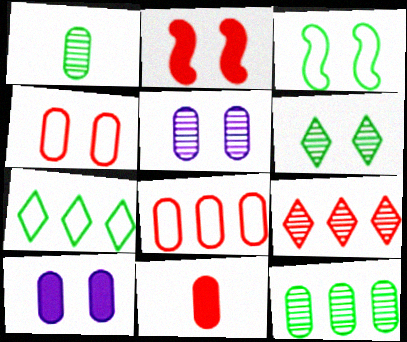[[1, 8, 10]]